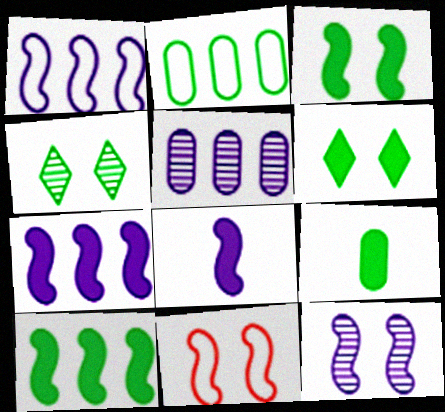[[1, 8, 12], 
[3, 11, 12], 
[6, 9, 10]]